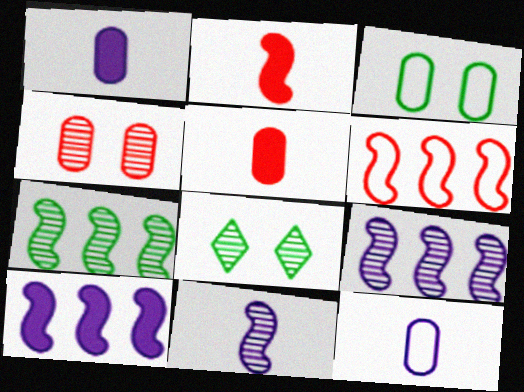[[1, 6, 8], 
[6, 7, 10]]